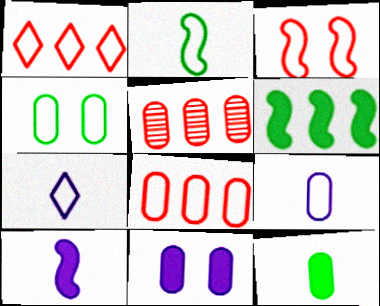[[4, 8, 9]]